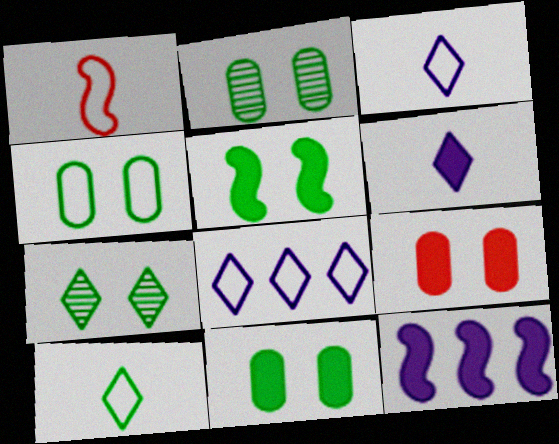[[1, 4, 8], 
[2, 4, 11], 
[4, 5, 7]]